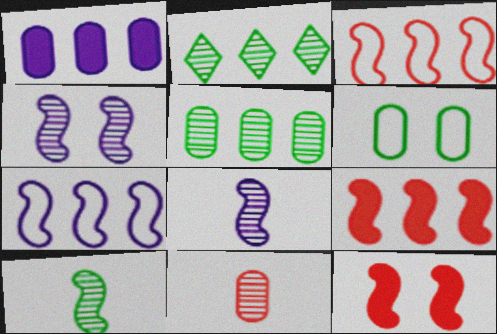[[1, 2, 3], 
[1, 6, 11], 
[2, 4, 11], 
[7, 10, 12]]